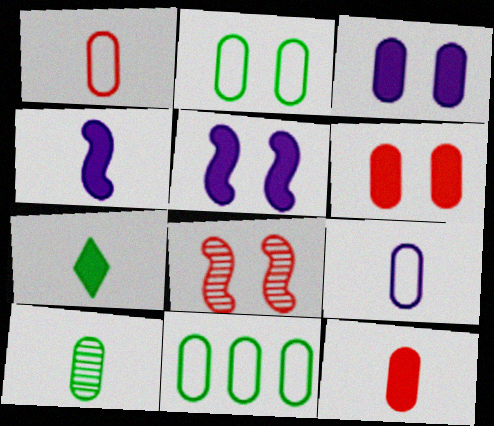[[4, 7, 12], 
[9, 10, 12]]